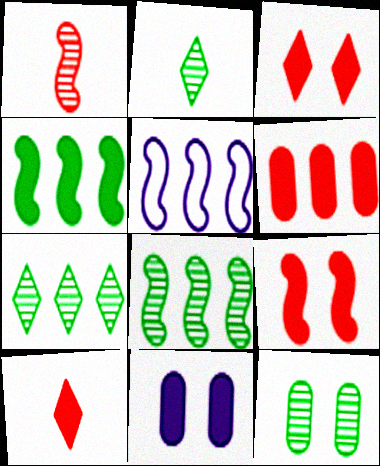[[2, 8, 12], 
[4, 10, 11], 
[5, 6, 7], 
[5, 10, 12], 
[6, 9, 10]]